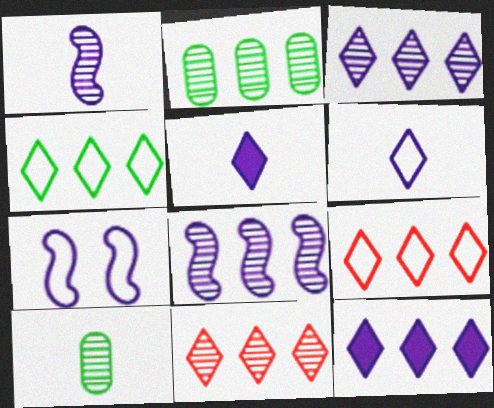[[2, 8, 11], 
[4, 11, 12]]